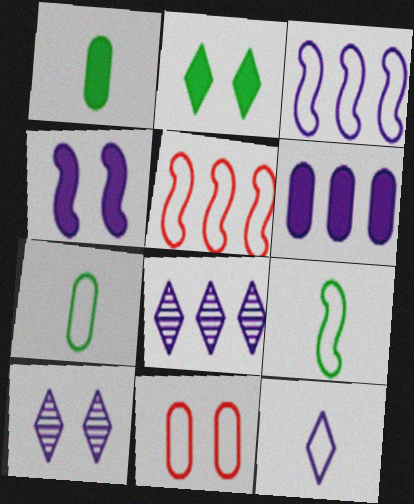[[1, 5, 10], 
[3, 6, 8]]